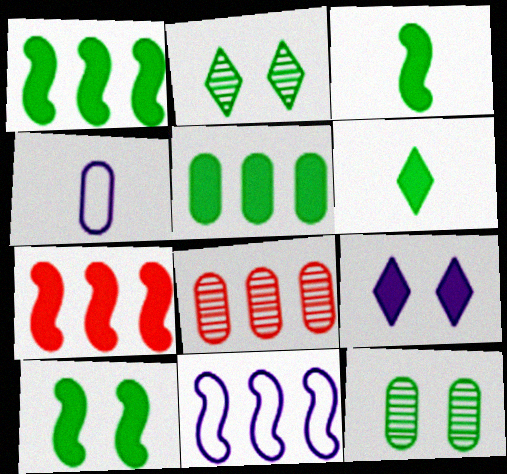[[1, 3, 10], 
[2, 4, 7], 
[5, 6, 10]]